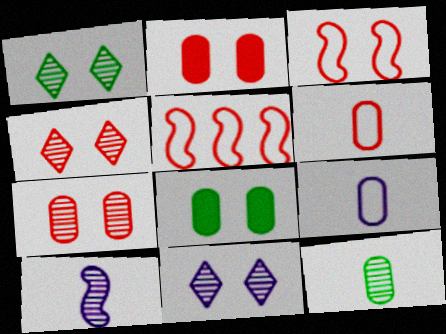[[1, 4, 11], 
[2, 3, 4], 
[3, 8, 11]]